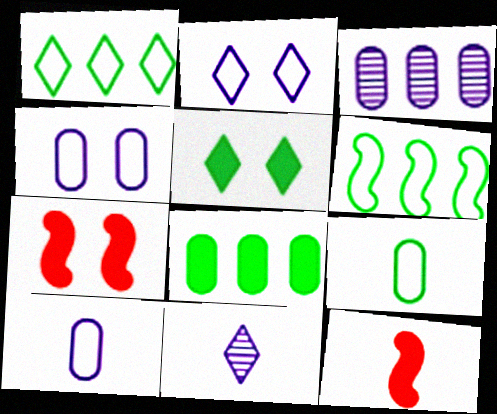[[9, 11, 12]]